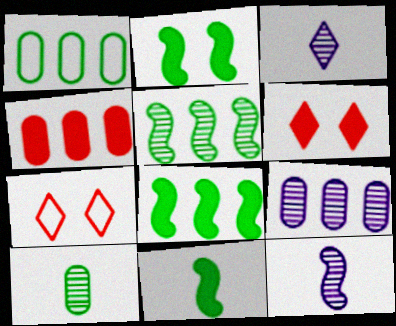[[1, 4, 9], 
[1, 6, 12], 
[2, 8, 11], 
[7, 9, 11]]